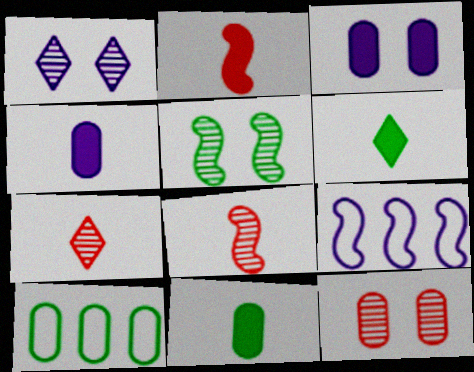[[1, 2, 10], 
[1, 4, 9], 
[1, 5, 12], 
[2, 4, 6], 
[2, 5, 9], 
[4, 10, 12], 
[5, 6, 10], 
[6, 9, 12]]